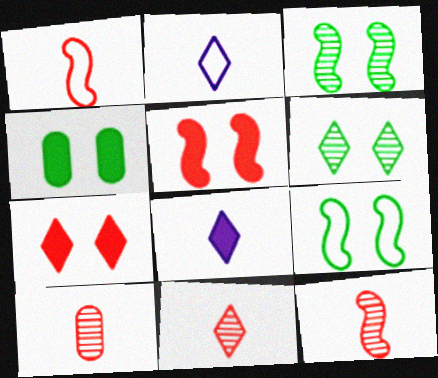[[4, 6, 9], 
[10, 11, 12]]